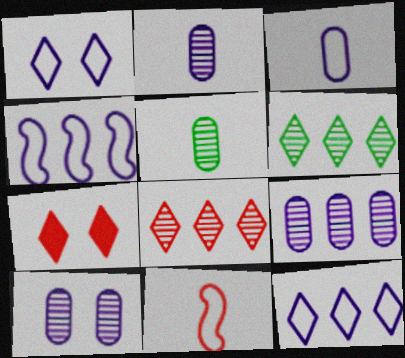[[1, 3, 4], 
[2, 9, 10], 
[4, 5, 7]]